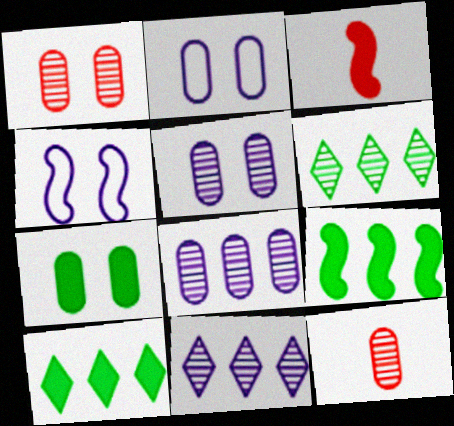[[1, 2, 7], 
[2, 3, 6], 
[4, 10, 12]]